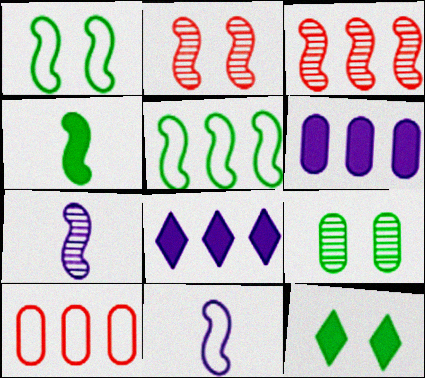[[1, 9, 12], 
[7, 10, 12]]